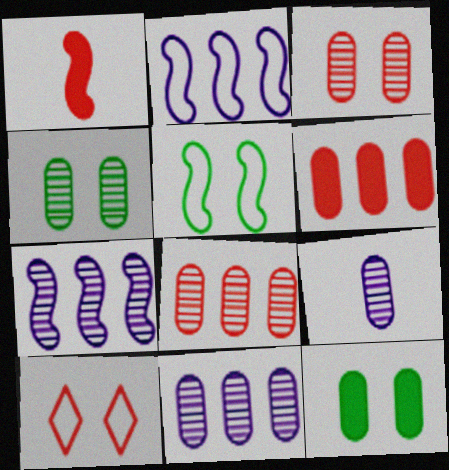[[1, 5, 7], 
[1, 8, 10], 
[4, 8, 9]]